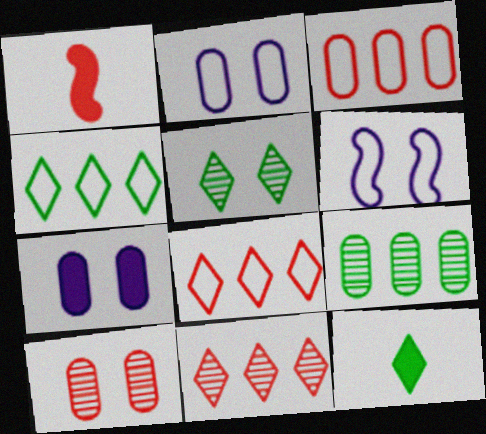[[1, 8, 10], 
[4, 5, 12]]